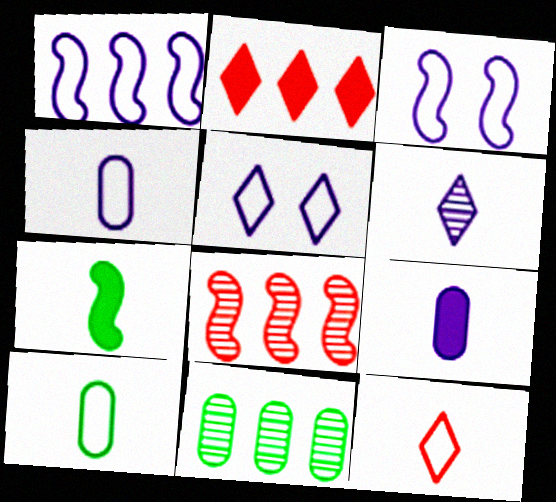[[1, 2, 11], 
[1, 4, 5], 
[3, 7, 8]]